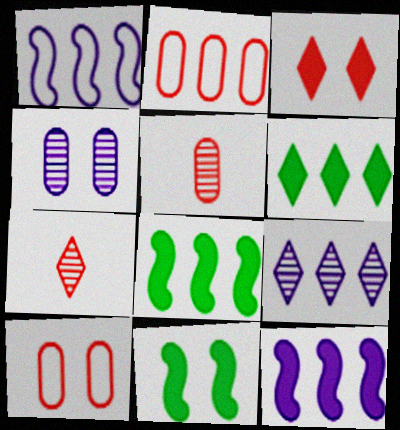[[2, 8, 9]]